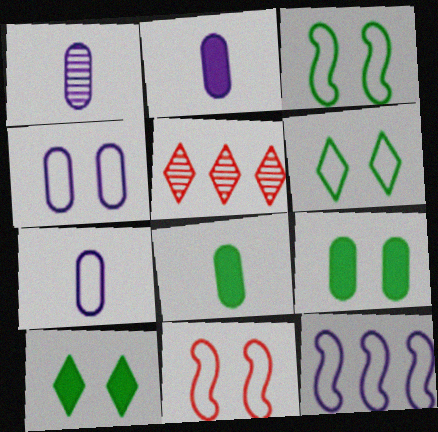[[1, 2, 7], 
[2, 3, 5], 
[4, 6, 11]]